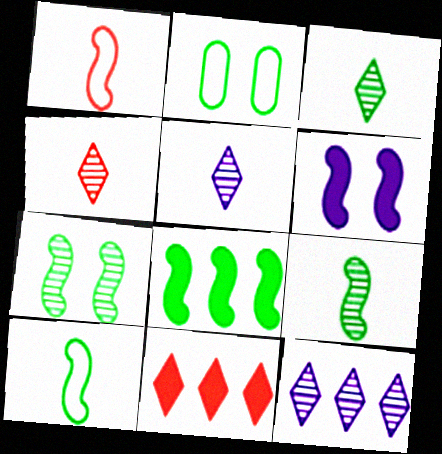[[2, 3, 8], 
[3, 4, 5], 
[7, 8, 10]]